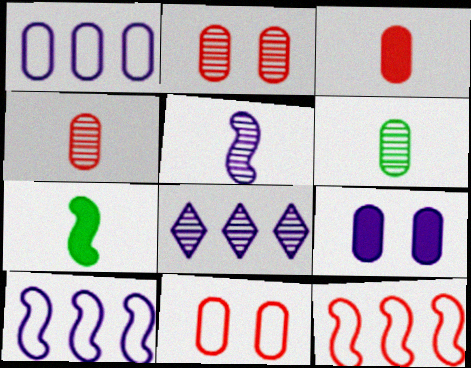[[7, 8, 11]]